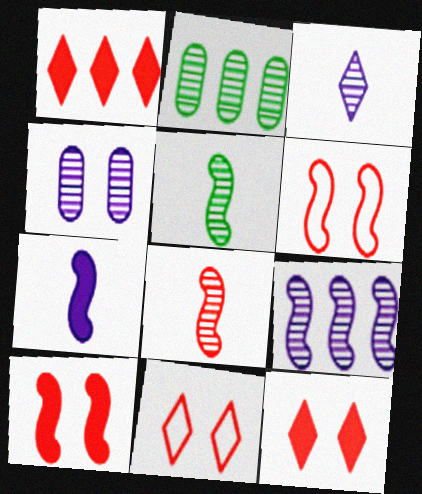[[2, 7, 11], 
[3, 4, 9]]